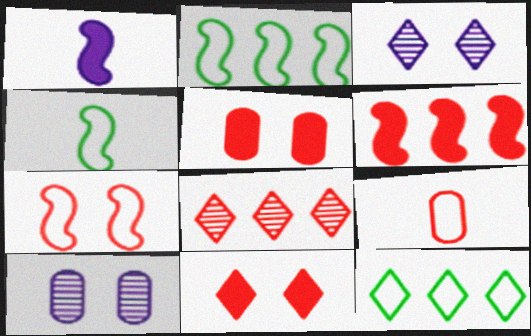[]